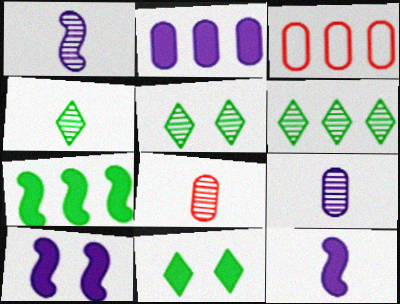[[1, 3, 11], 
[1, 4, 8], 
[3, 4, 10], 
[3, 5, 12], 
[4, 5, 6]]